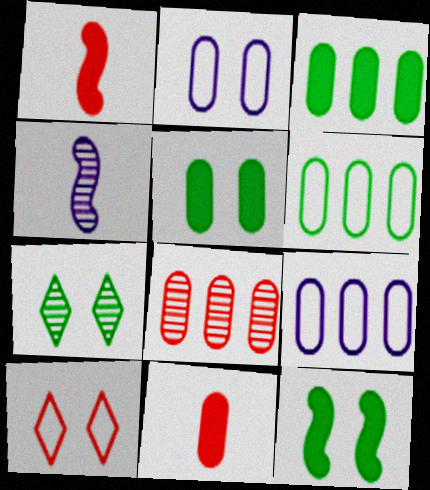[[1, 7, 9], 
[1, 8, 10], 
[3, 4, 10], 
[3, 8, 9], 
[4, 7, 8]]